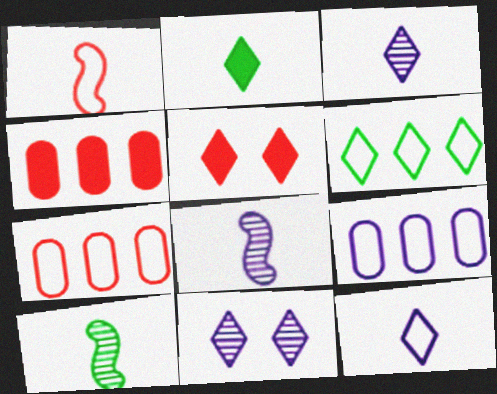[[3, 5, 6], 
[5, 9, 10]]